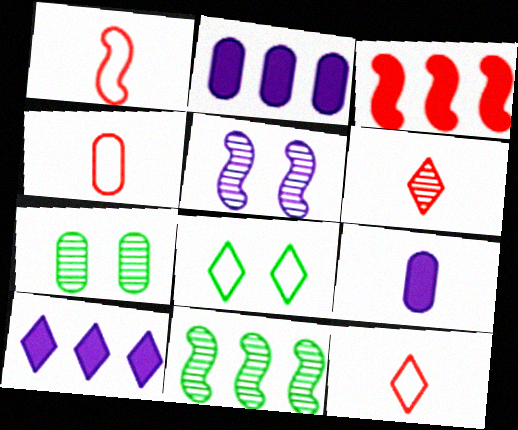[[1, 4, 12], 
[1, 7, 10], 
[2, 4, 7], 
[6, 8, 10]]